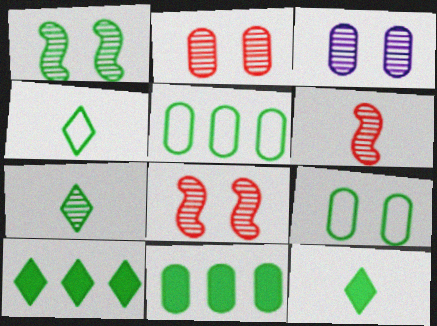[[1, 4, 11], 
[1, 5, 12], 
[4, 7, 12]]